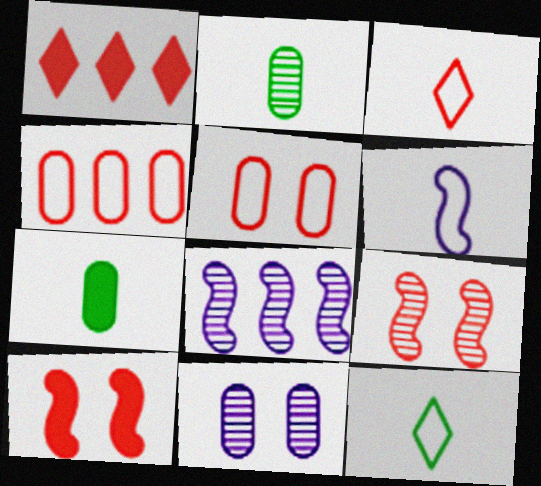[[4, 7, 11]]